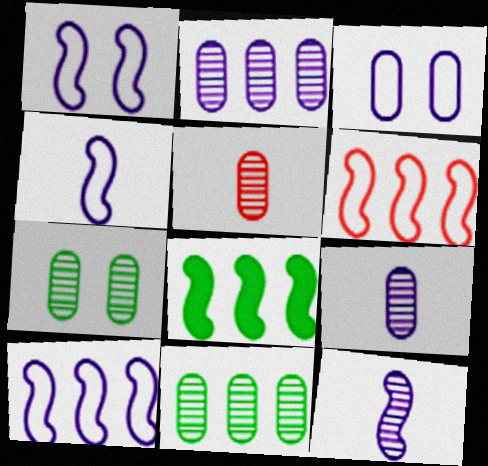[[1, 4, 10], 
[2, 5, 7]]